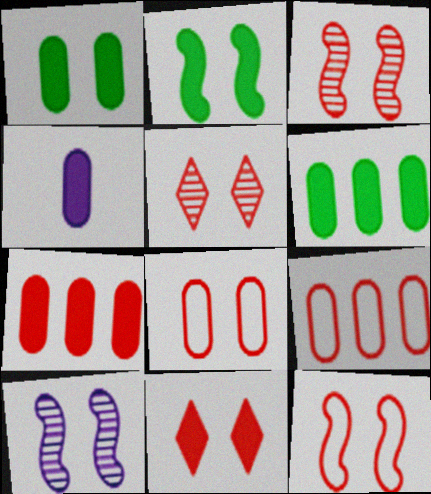[[1, 4, 7], 
[2, 10, 12], 
[3, 8, 11]]